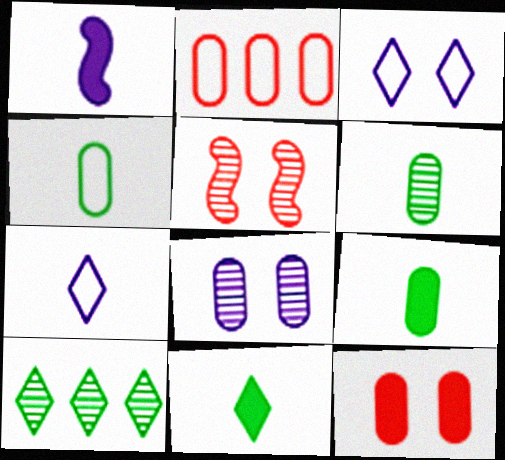[[2, 8, 9], 
[4, 6, 9]]